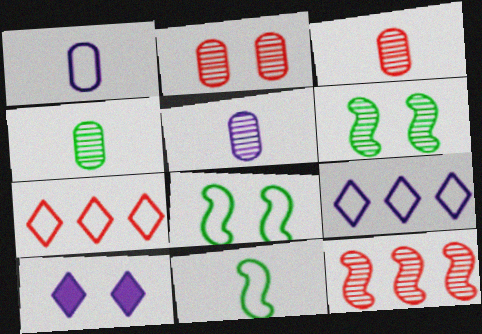[[1, 7, 8], 
[2, 8, 10], 
[3, 4, 5]]